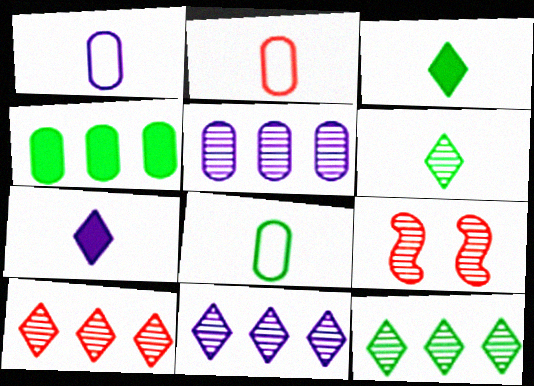[[1, 2, 8], 
[5, 6, 9], 
[10, 11, 12]]